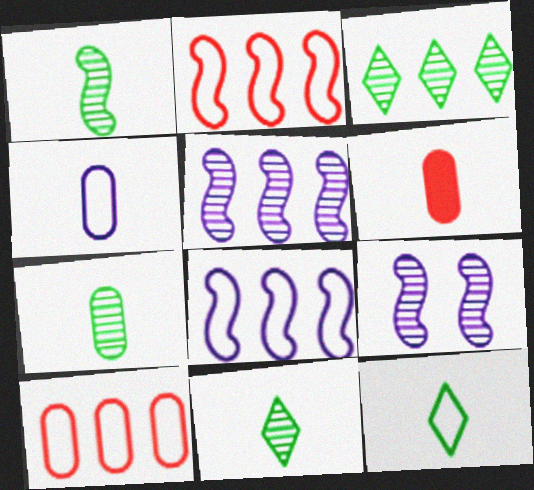[[1, 7, 11], 
[4, 6, 7]]